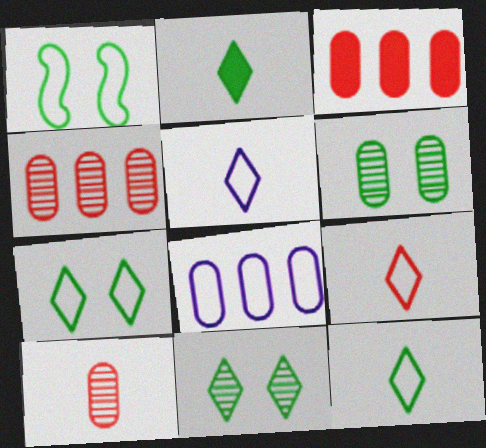[[1, 8, 9], 
[5, 9, 12]]